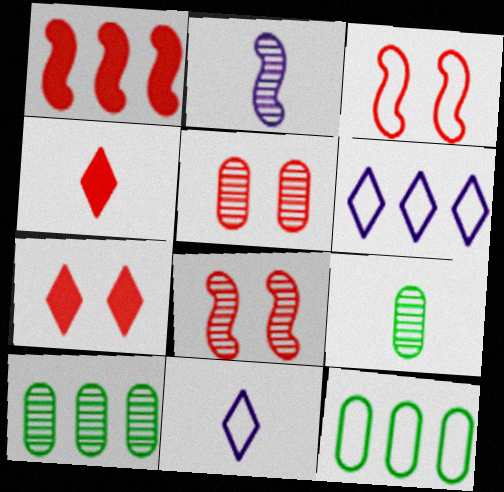[[1, 6, 10], 
[2, 7, 12], 
[3, 5, 7], 
[3, 11, 12]]